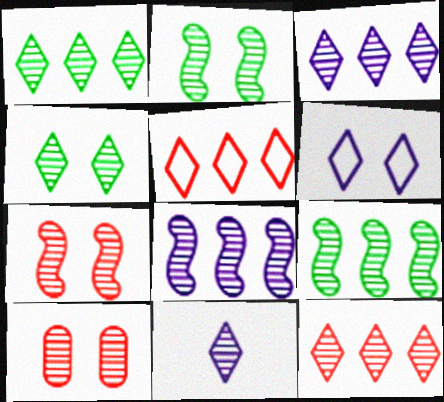[[1, 3, 12], 
[4, 11, 12], 
[9, 10, 11]]